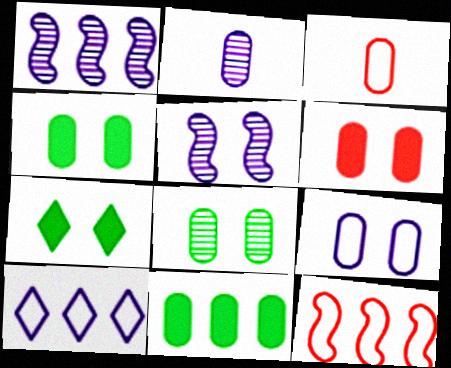[[1, 3, 7], 
[2, 7, 12], 
[6, 8, 9]]